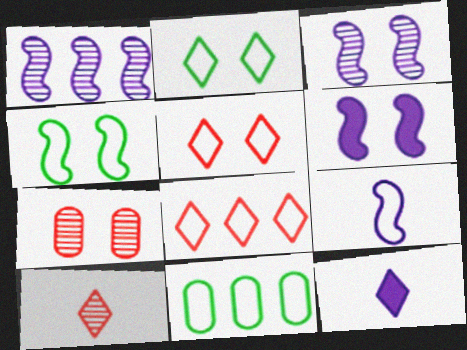[[1, 6, 9], 
[2, 6, 7], 
[5, 9, 11], 
[6, 10, 11]]